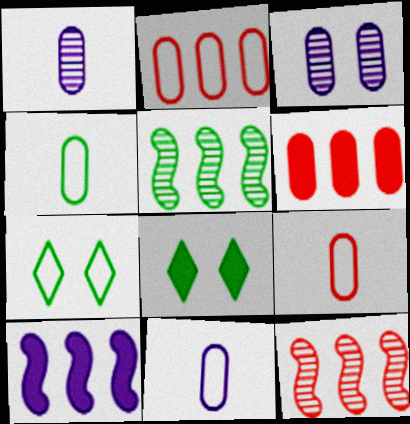[[3, 4, 6], 
[4, 5, 8], 
[4, 9, 11], 
[8, 11, 12]]